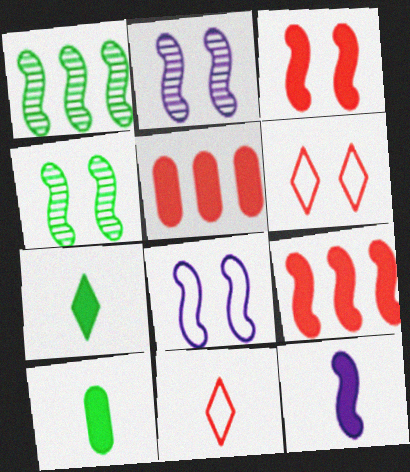[[3, 4, 8]]